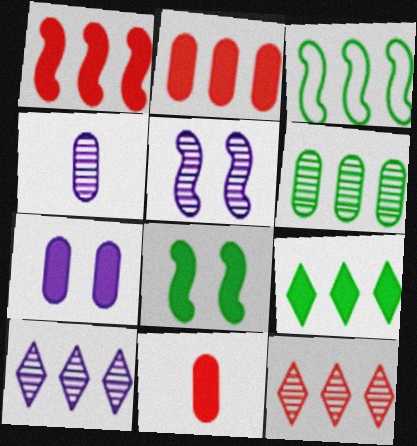[[2, 3, 10], 
[3, 6, 9], 
[4, 5, 10]]